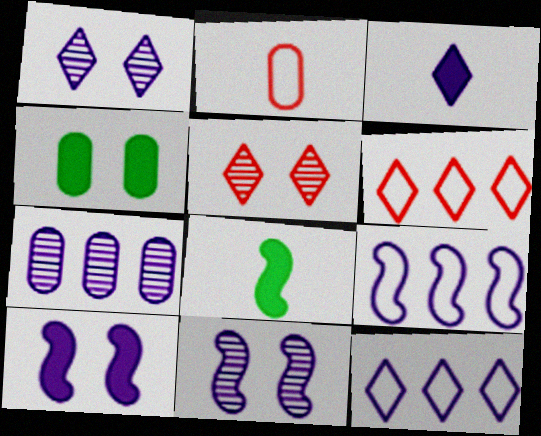[[1, 3, 12], 
[2, 4, 7]]